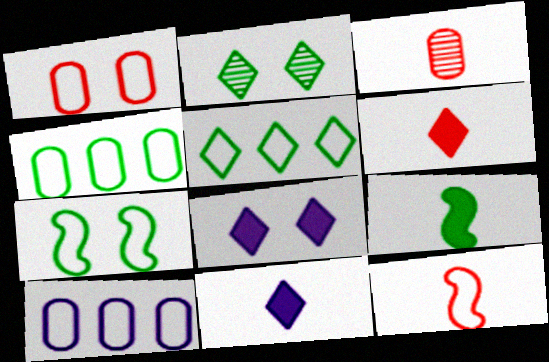[[2, 4, 9], 
[3, 6, 12]]